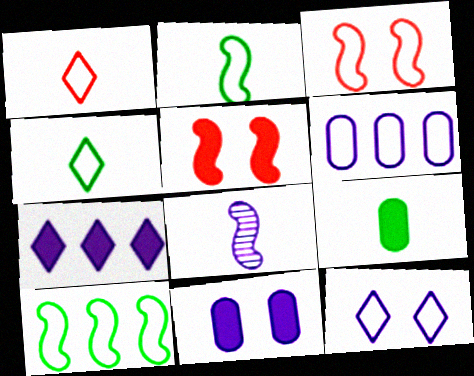[[1, 8, 9], 
[3, 4, 6], 
[5, 7, 9], 
[5, 8, 10]]